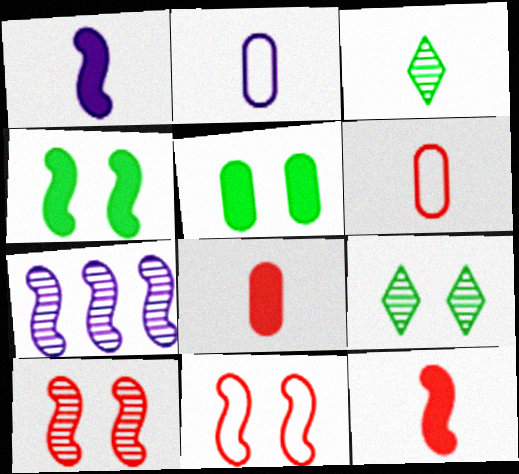[[1, 3, 6], 
[2, 3, 12]]